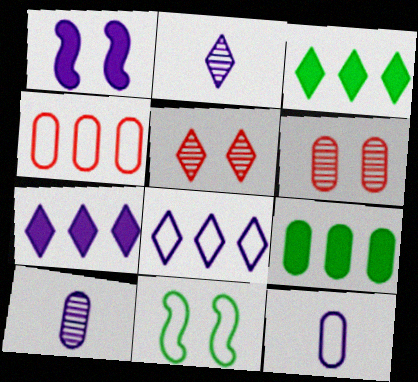[[1, 8, 10], 
[6, 9, 12]]